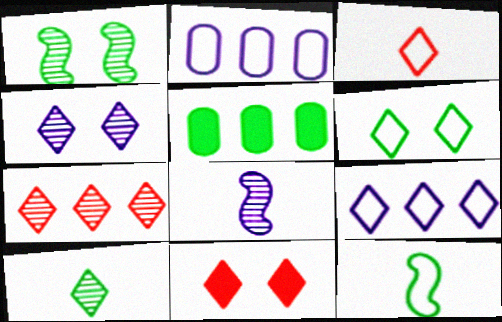[[3, 6, 9], 
[3, 7, 11], 
[4, 6, 11], 
[4, 7, 10], 
[9, 10, 11]]